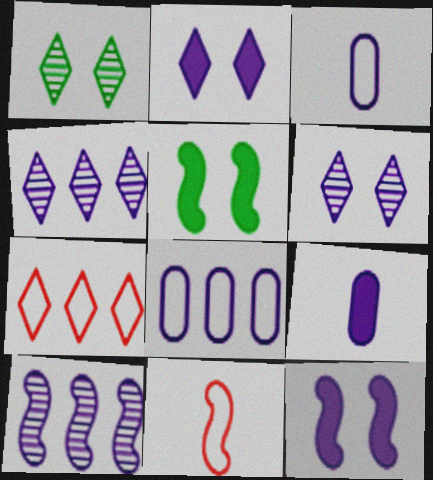[[2, 3, 10], 
[3, 4, 12], 
[5, 10, 11]]